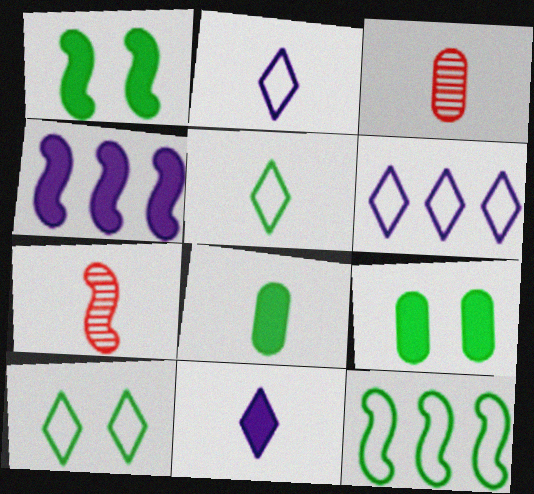[[1, 3, 6], 
[2, 7, 8], 
[3, 4, 10], 
[6, 7, 9]]